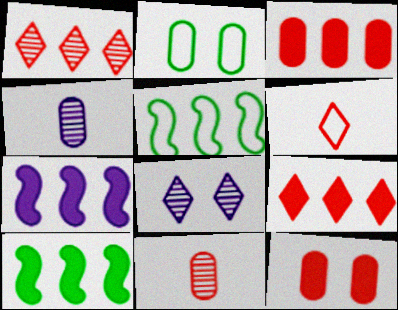[[2, 3, 4]]